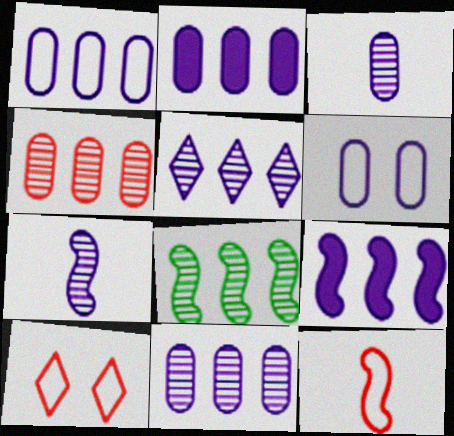[[1, 2, 11], 
[1, 5, 9], 
[2, 3, 6], 
[4, 5, 8]]